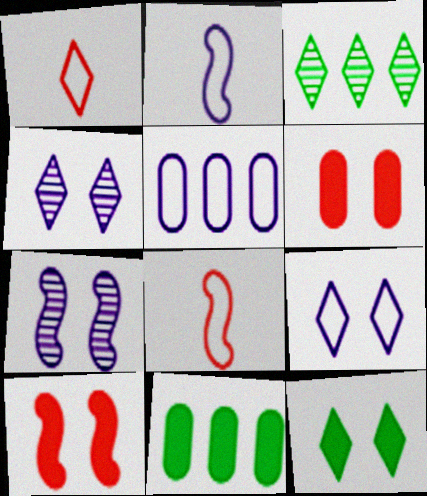[[1, 7, 11], 
[2, 3, 6], 
[2, 5, 9], 
[4, 8, 11]]